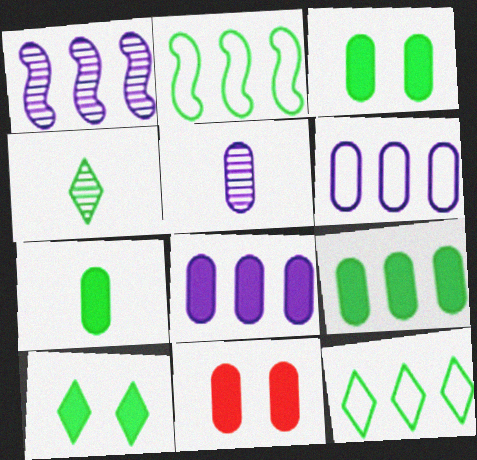[[2, 3, 4], 
[3, 7, 9], 
[4, 10, 12], 
[7, 8, 11]]